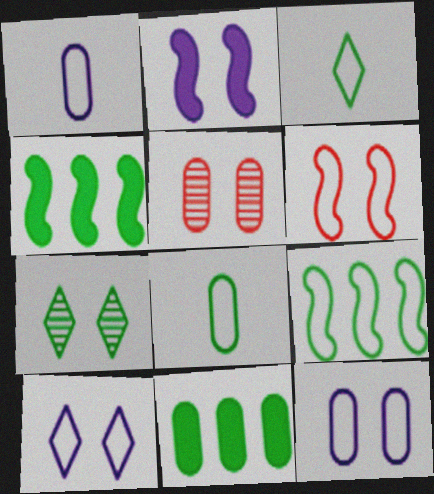[[1, 5, 11], 
[4, 7, 8]]